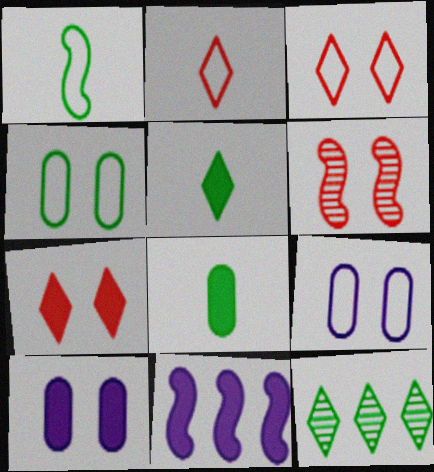[[1, 6, 11], 
[7, 8, 11]]